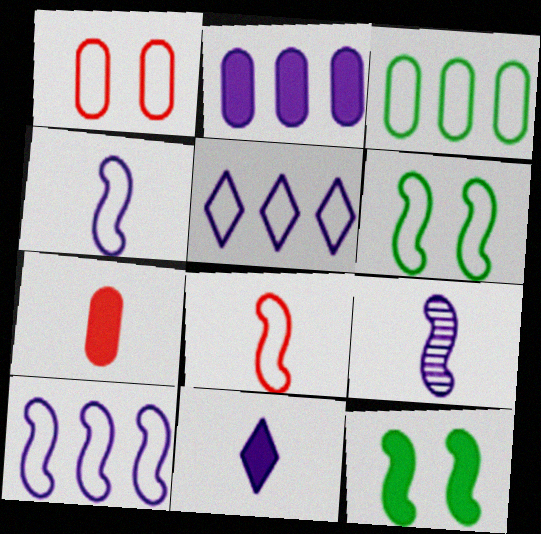[[6, 8, 10]]